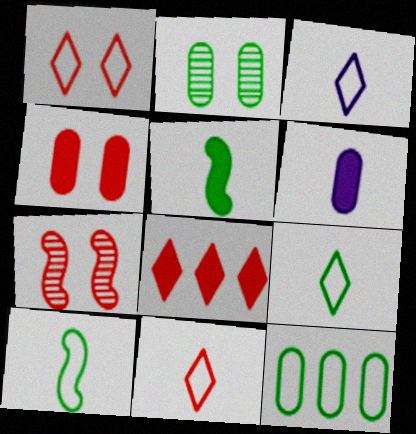[[1, 4, 7], 
[3, 9, 11]]